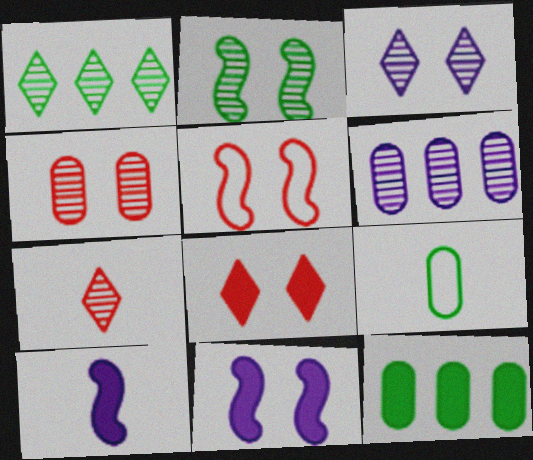[[1, 3, 7], 
[2, 3, 4], 
[2, 5, 11], 
[2, 6, 7], 
[4, 5, 8], 
[7, 9, 10], 
[8, 10, 12]]